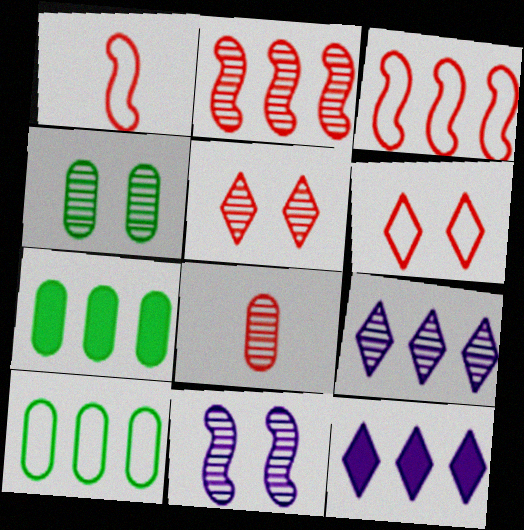[[1, 4, 12], 
[2, 5, 8], 
[2, 10, 12], 
[3, 7, 9], 
[4, 5, 11]]